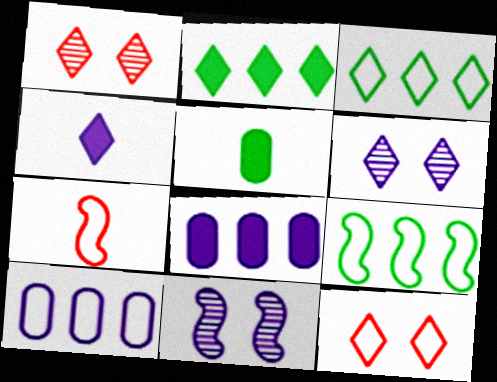[[1, 3, 4], 
[4, 10, 11]]